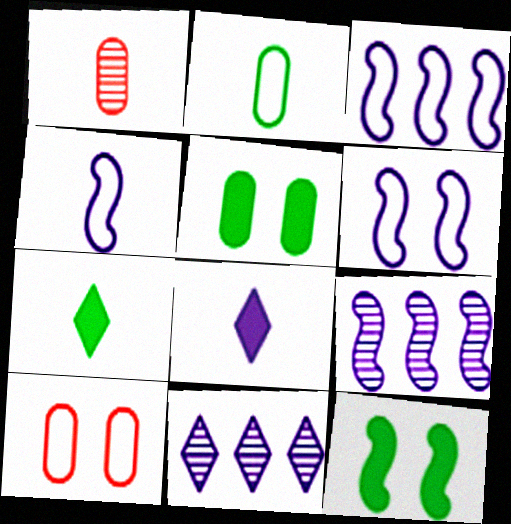[[1, 4, 7], 
[3, 4, 6], 
[7, 9, 10]]